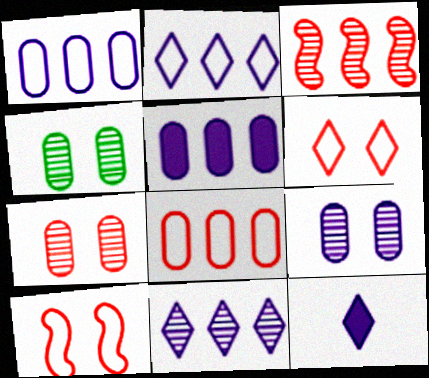[[4, 7, 9]]